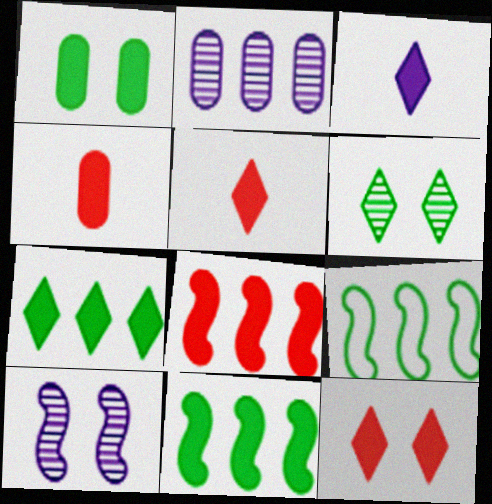[[1, 3, 8], 
[3, 7, 12], 
[4, 8, 12]]